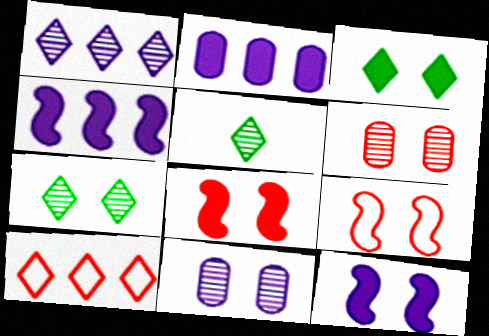[[2, 5, 9], 
[3, 9, 11]]